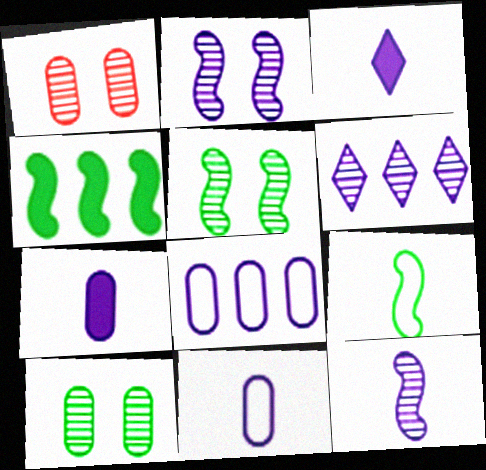[[2, 3, 8], 
[3, 11, 12], 
[4, 5, 9]]